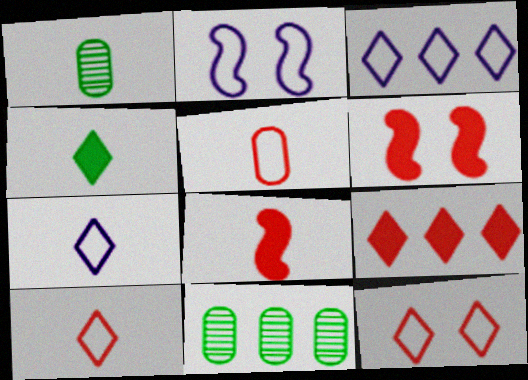[[1, 2, 9], 
[1, 3, 6], 
[1, 7, 8], 
[6, 7, 11]]